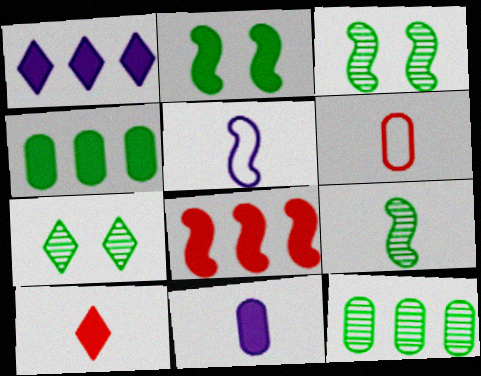[[1, 3, 6], 
[1, 4, 8], 
[3, 5, 8], 
[7, 9, 12]]